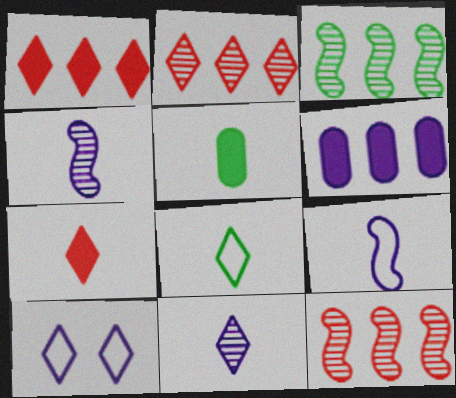[[4, 6, 10], 
[5, 10, 12], 
[7, 8, 11]]